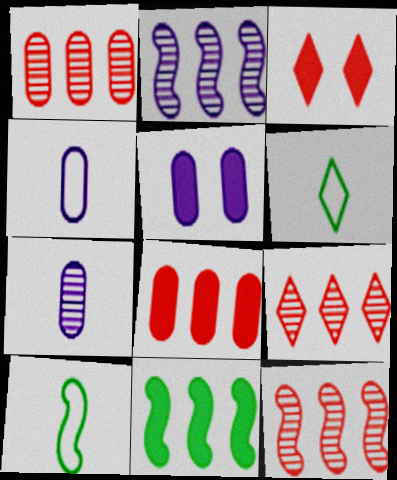[[1, 9, 12], 
[5, 6, 12], 
[5, 9, 10]]